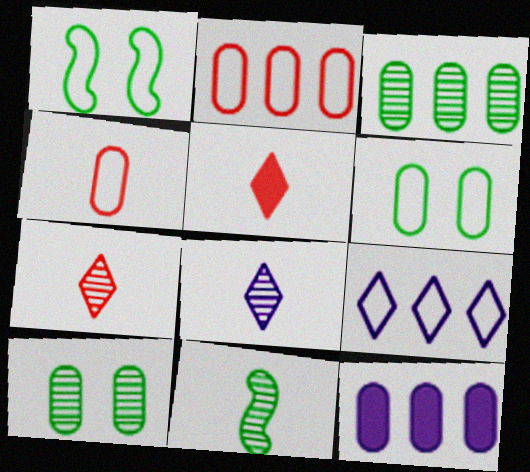[[1, 4, 9], 
[1, 7, 12], 
[2, 3, 12], 
[4, 10, 12]]